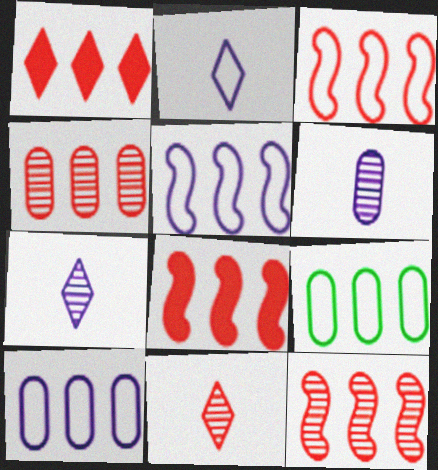[[1, 3, 4], 
[3, 8, 12]]